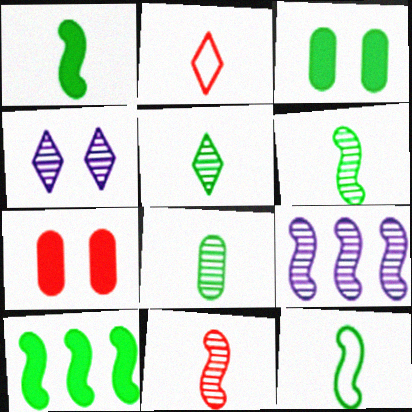[[1, 6, 12], 
[2, 3, 9], 
[5, 6, 8]]